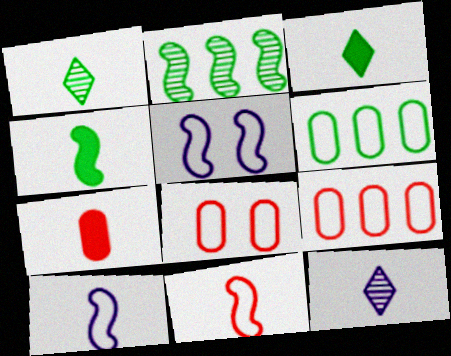[[1, 7, 10]]